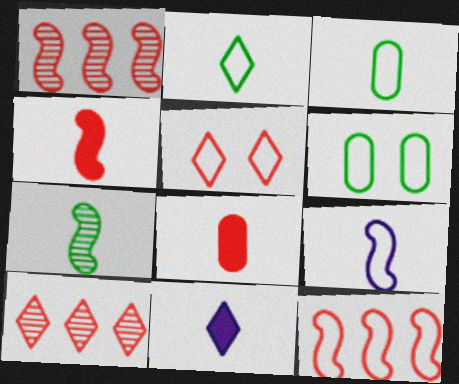[[1, 5, 8], 
[1, 6, 11], 
[4, 7, 9]]